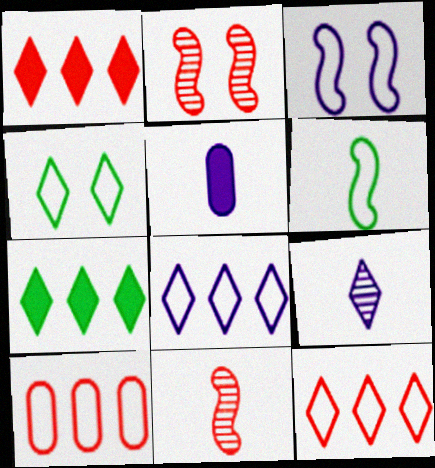[[1, 4, 9]]